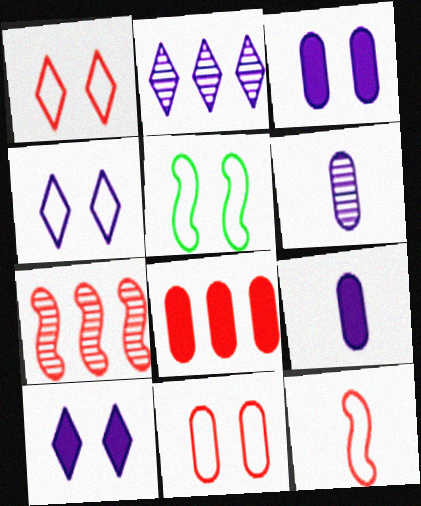[[4, 5, 11]]